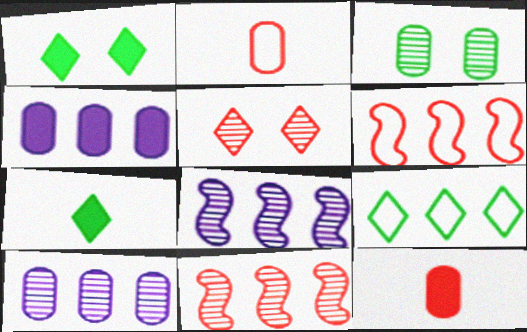[[1, 2, 8], 
[2, 3, 4], 
[4, 9, 11], 
[5, 6, 12]]